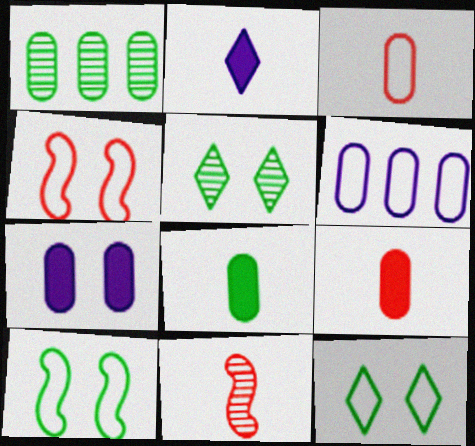[[1, 2, 4], 
[1, 3, 7], 
[4, 5, 7]]